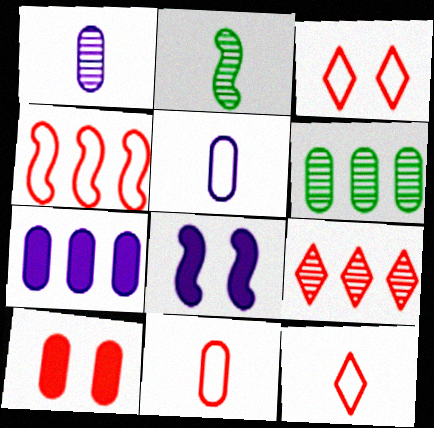[[2, 3, 7], 
[2, 4, 8], 
[3, 4, 11], 
[5, 6, 10], 
[6, 8, 12]]